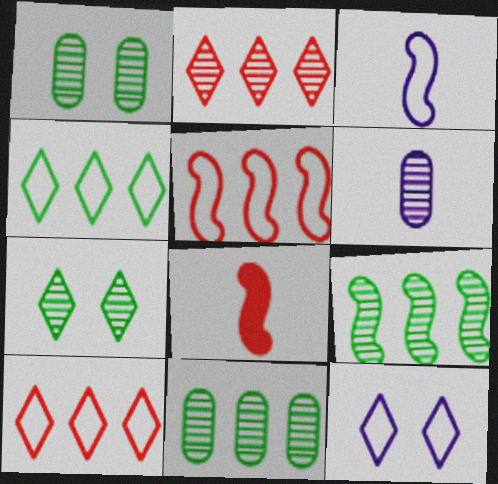[[8, 11, 12]]